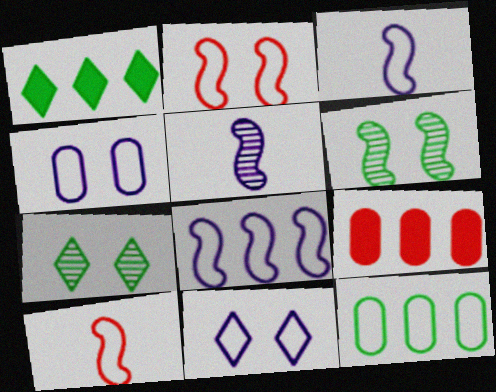[[3, 7, 9], 
[10, 11, 12]]